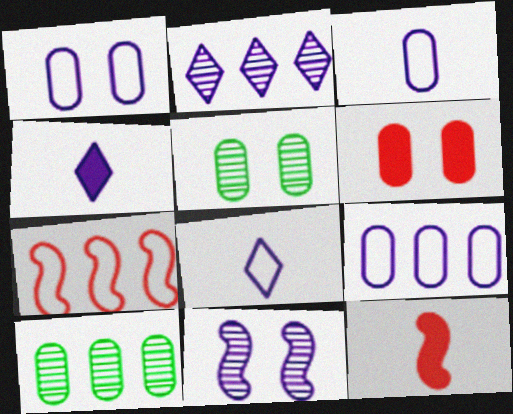[[1, 3, 9], 
[1, 5, 6], 
[3, 6, 10], 
[4, 5, 7], 
[4, 9, 11]]